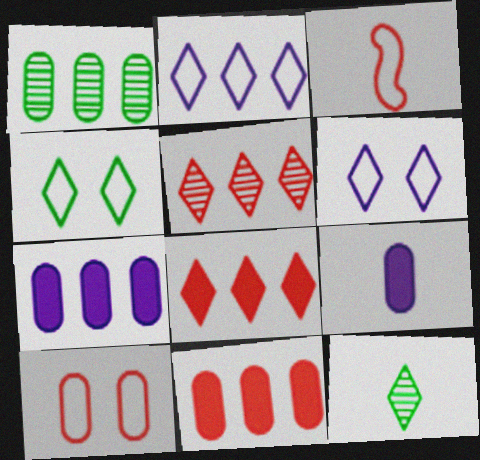[[1, 9, 10], 
[3, 9, 12], 
[6, 8, 12]]